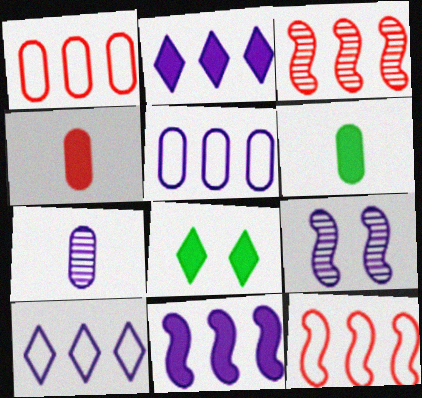[[4, 8, 11], 
[7, 8, 12]]